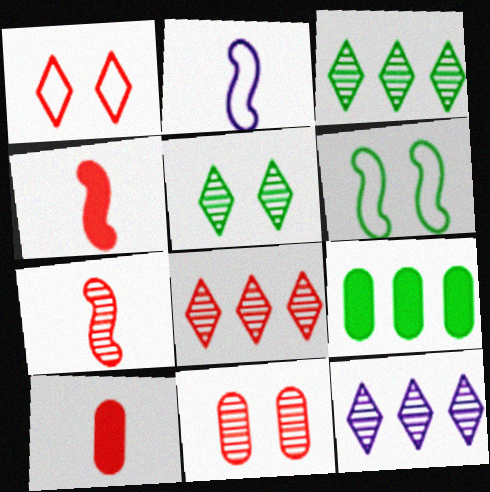[[3, 8, 12], 
[6, 10, 12], 
[7, 8, 11]]